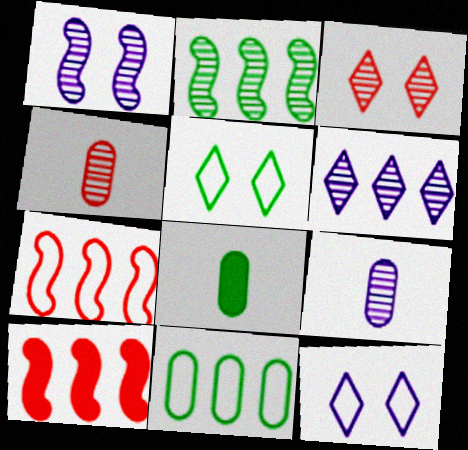[[1, 6, 9], 
[2, 3, 9], 
[2, 5, 8], 
[5, 9, 10], 
[6, 10, 11]]